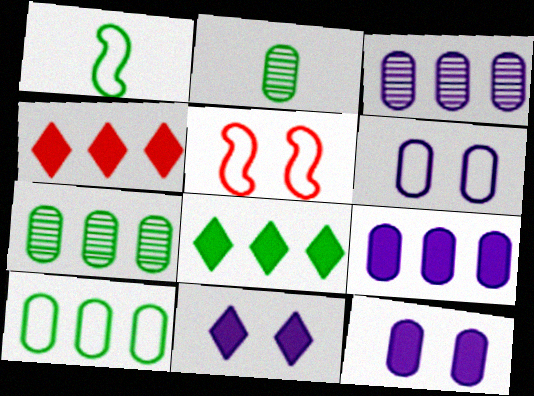[]